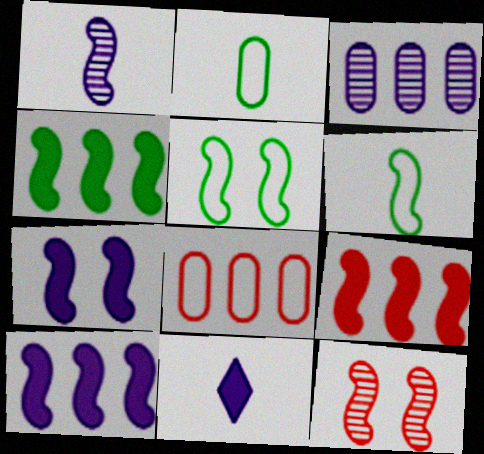[[1, 5, 9], 
[4, 9, 10], 
[5, 7, 12], 
[6, 10, 12]]